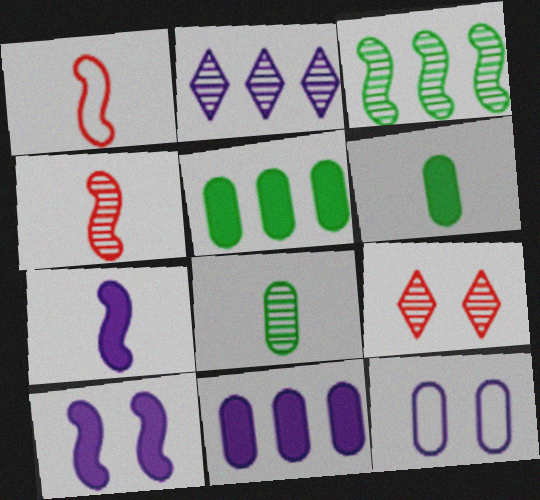[[1, 3, 10], 
[2, 7, 12]]